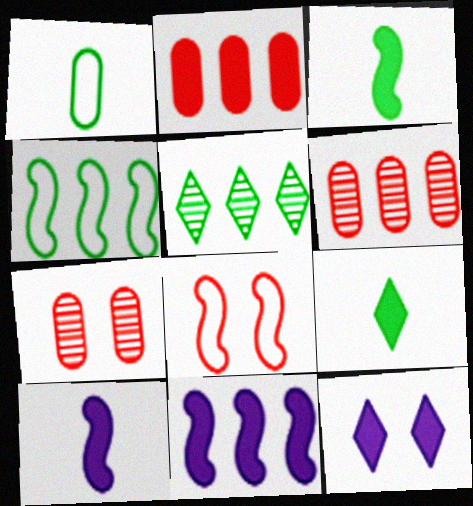[[2, 3, 12]]